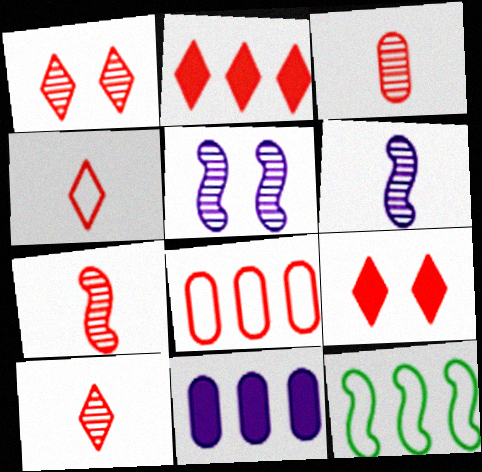[[1, 2, 4], 
[3, 7, 10], 
[7, 8, 9]]